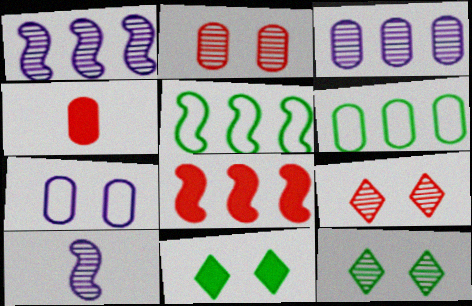[[1, 5, 8]]